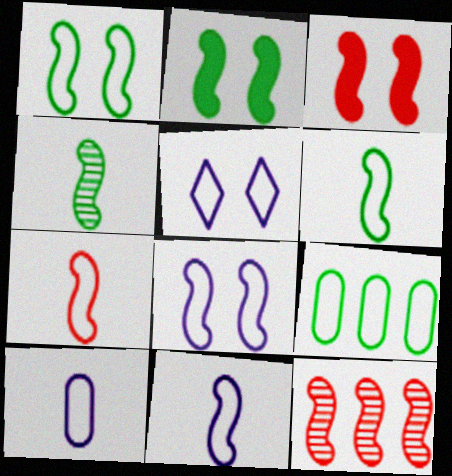[[2, 11, 12], 
[3, 7, 12], 
[5, 7, 9], 
[6, 7, 11]]